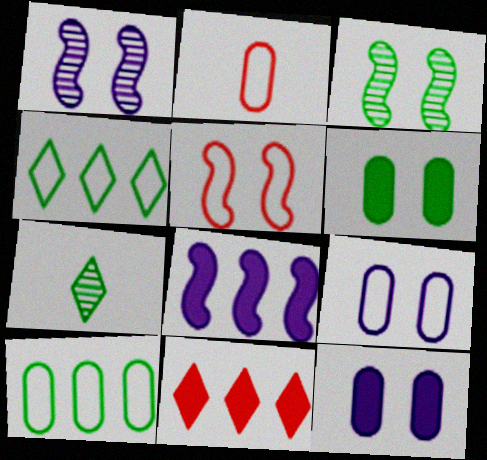[[2, 9, 10]]